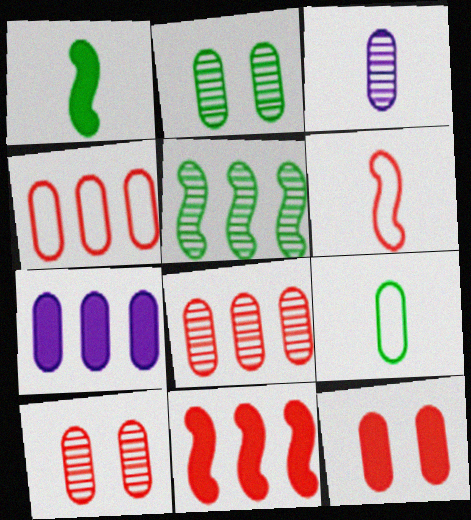[[2, 3, 8], 
[7, 9, 10]]